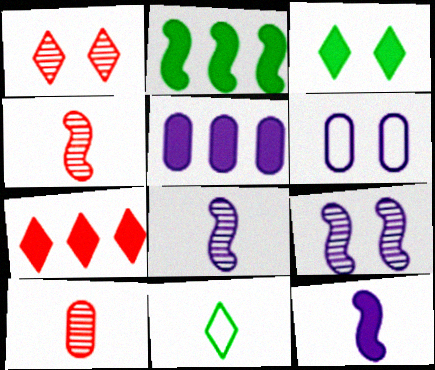[[2, 5, 7], 
[10, 11, 12]]